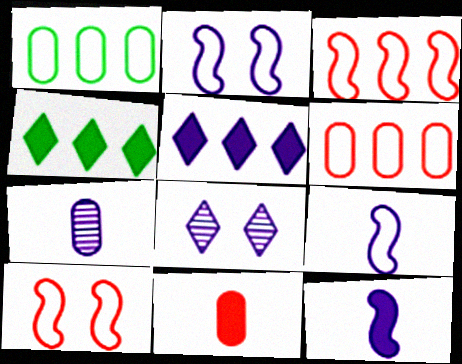[[2, 5, 7], 
[4, 7, 10]]